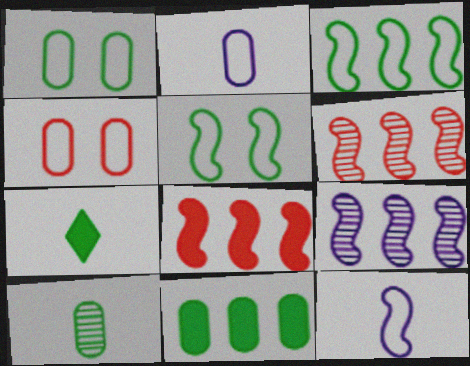[[1, 10, 11], 
[3, 8, 9], 
[4, 7, 9]]